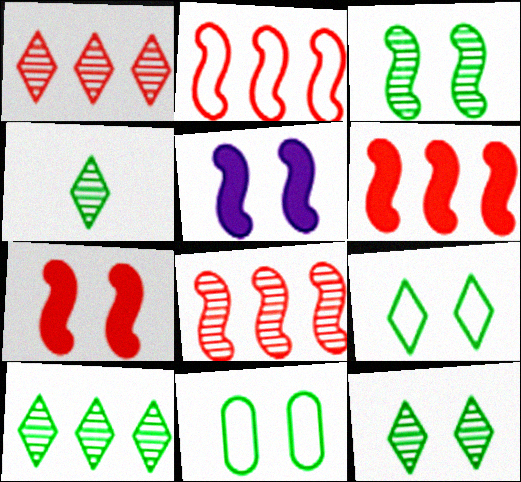[[2, 6, 8], 
[4, 10, 12]]